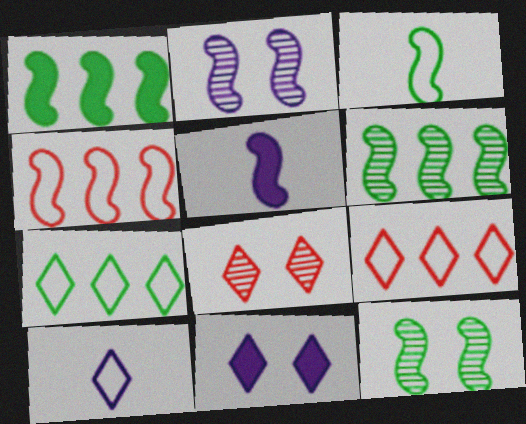[[1, 3, 12], 
[4, 5, 12]]